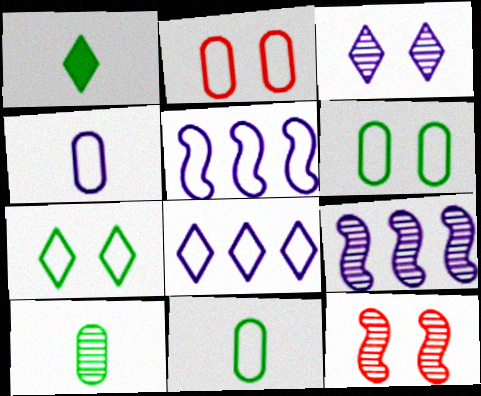[[1, 2, 9]]